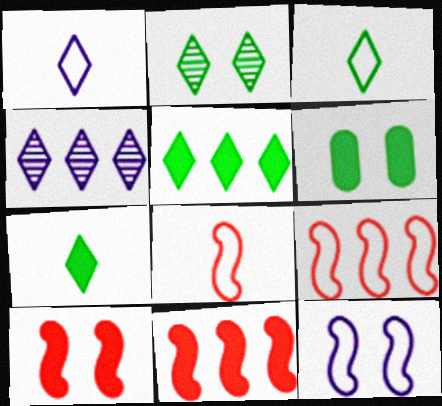[[2, 3, 5], 
[4, 6, 8]]